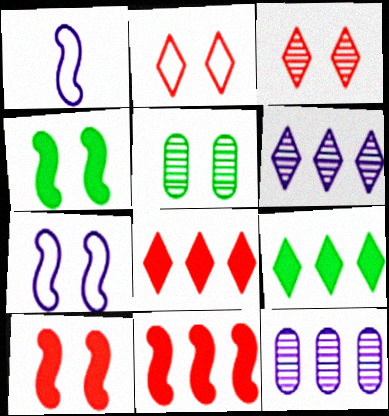[[1, 5, 8]]